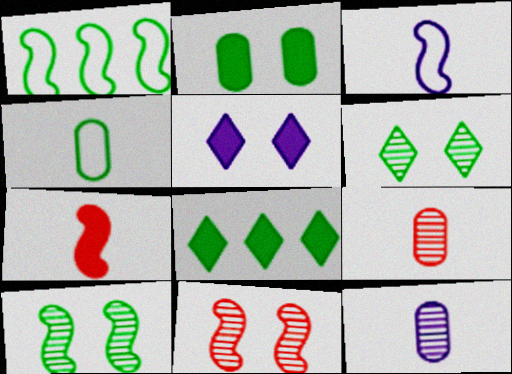[[1, 5, 9], 
[4, 8, 10]]